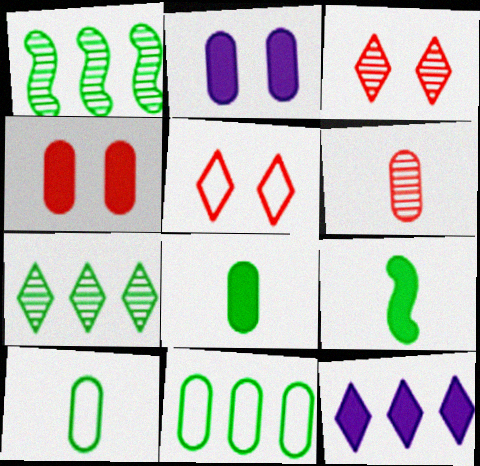[[2, 6, 11], 
[4, 9, 12]]